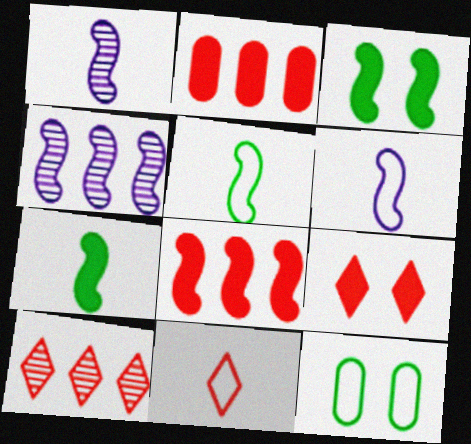[[9, 10, 11]]